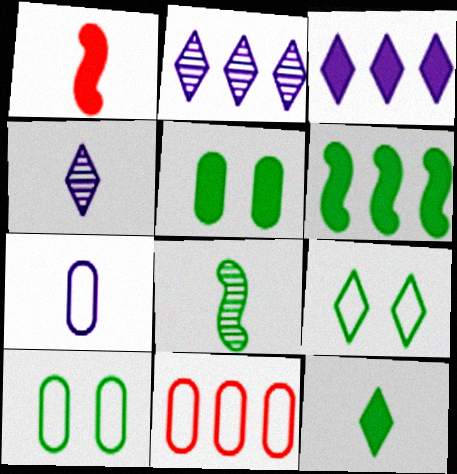[[1, 2, 10], 
[1, 3, 5], 
[2, 6, 11], 
[5, 6, 12], 
[7, 10, 11]]